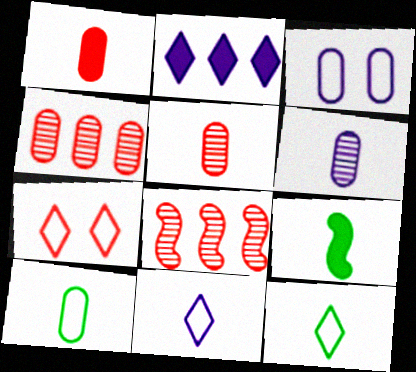[[1, 6, 10], 
[1, 7, 8], 
[5, 9, 11]]